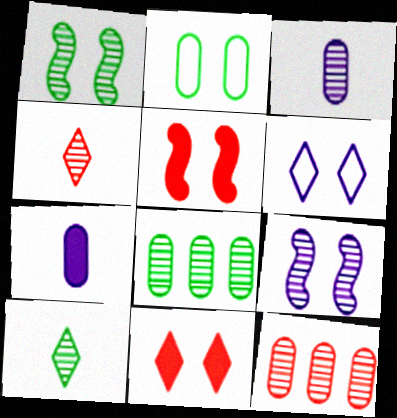[[1, 8, 10], 
[2, 7, 12], 
[2, 9, 11], 
[4, 8, 9], 
[9, 10, 12]]